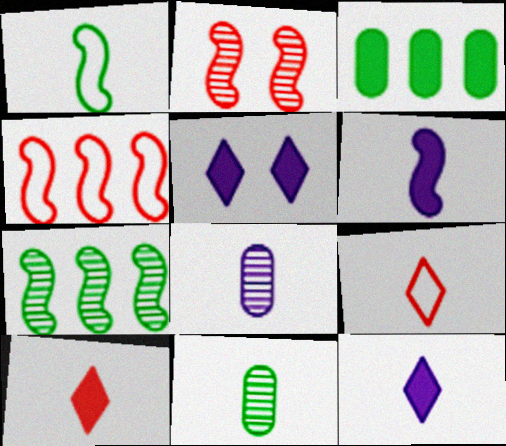[[1, 8, 10], 
[4, 5, 11], 
[6, 9, 11]]